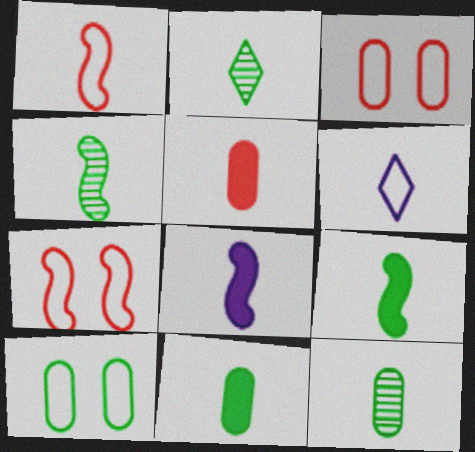[[1, 4, 8], 
[2, 4, 12], 
[4, 5, 6]]